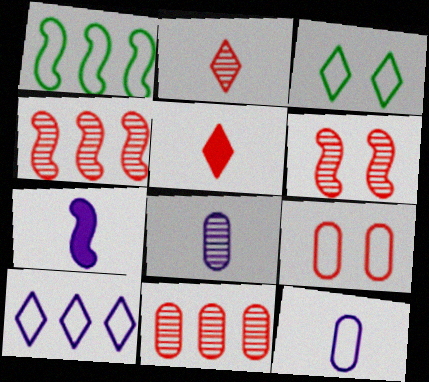[[1, 6, 7], 
[2, 6, 11], 
[3, 7, 11], 
[4, 5, 9]]